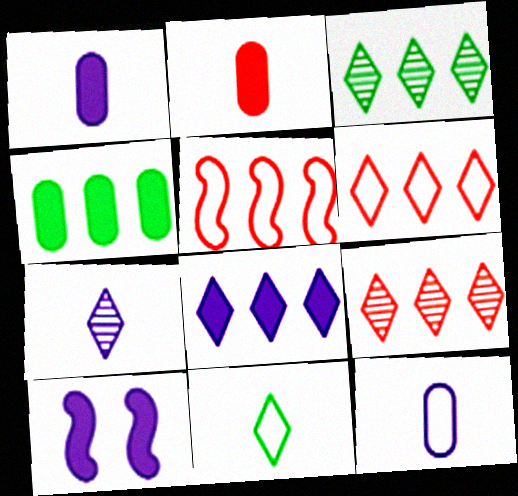[[1, 8, 10], 
[3, 6, 8]]